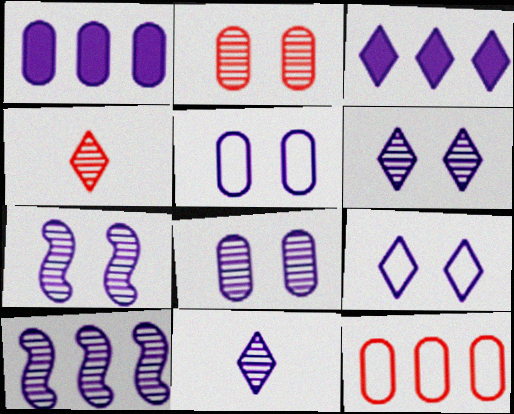[[3, 9, 11], 
[6, 7, 8], 
[8, 10, 11]]